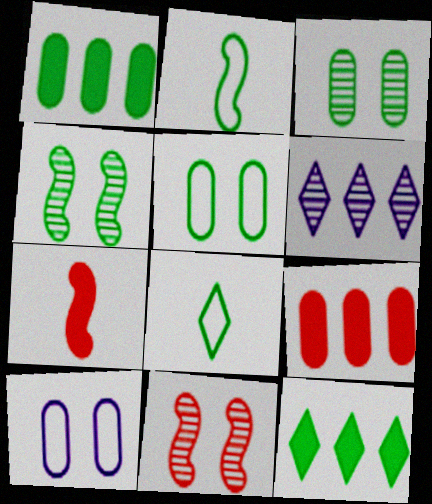[[1, 4, 8], 
[2, 3, 12], 
[5, 6, 7]]